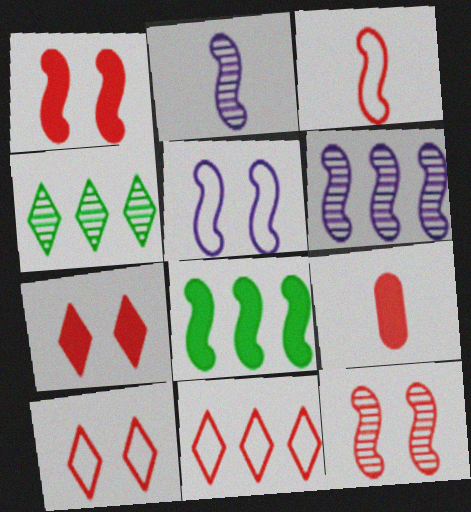[[4, 5, 9], 
[9, 11, 12]]